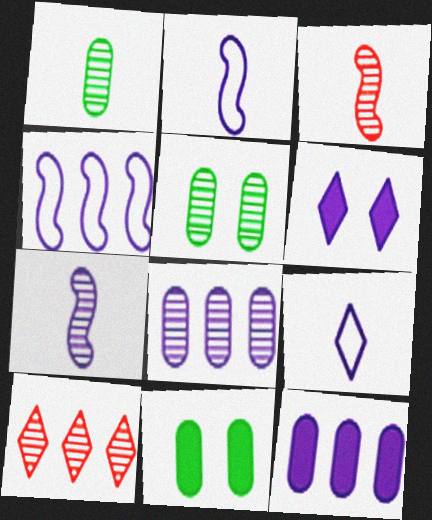[[2, 6, 8], 
[2, 10, 11], 
[5, 7, 10]]